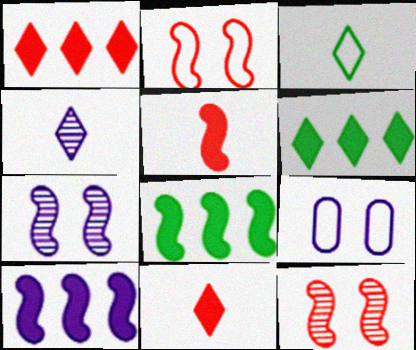[[3, 4, 11], 
[4, 9, 10]]